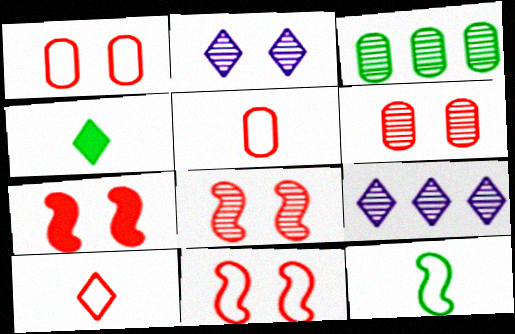[[7, 8, 11]]